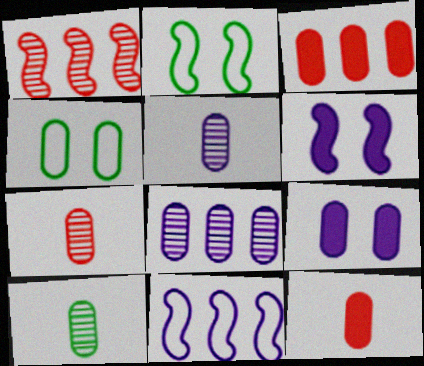[[3, 4, 5], 
[4, 8, 12], 
[5, 7, 10]]